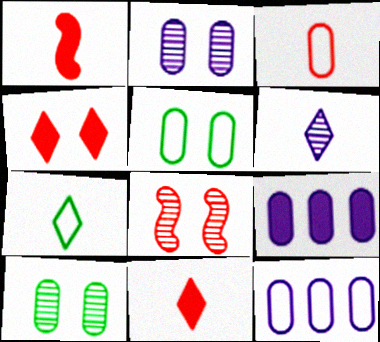[[3, 5, 12], 
[3, 9, 10], 
[6, 7, 11], 
[7, 8, 9]]